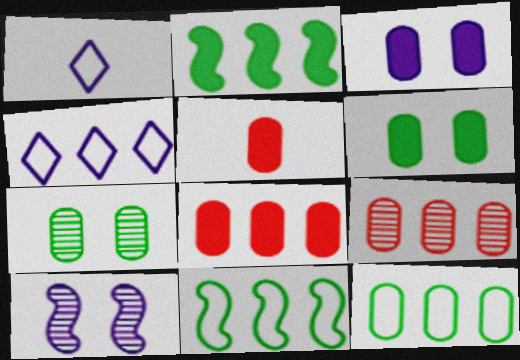[[2, 4, 9]]